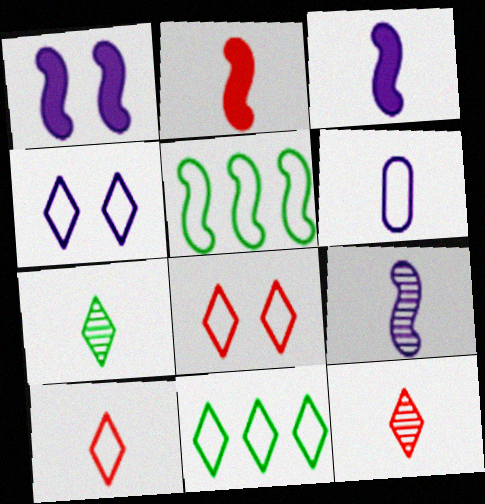[[2, 6, 7], 
[4, 10, 11], 
[5, 6, 8]]